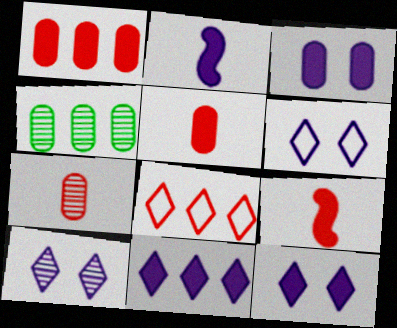[[2, 3, 11], 
[4, 6, 9], 
[6, 10, 12]]